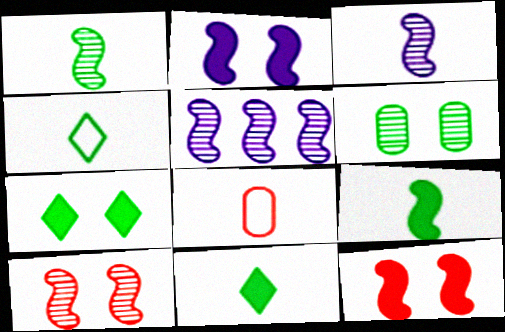[[1, 5, 10], 
[3, 8, 11], 
[5, 7, 8]]